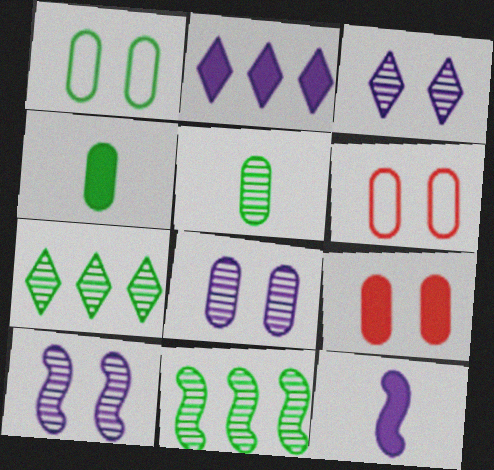[[1, 8, 9], 
[3, 8, 10], 
[6, 7, 12]]